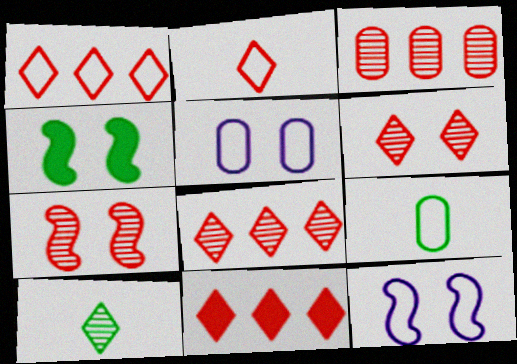[[1, 8, 11], 
[1, 9, 12], 
[2, 6, 11], 
[4, 5, 6], 
[4, 7, 12]]